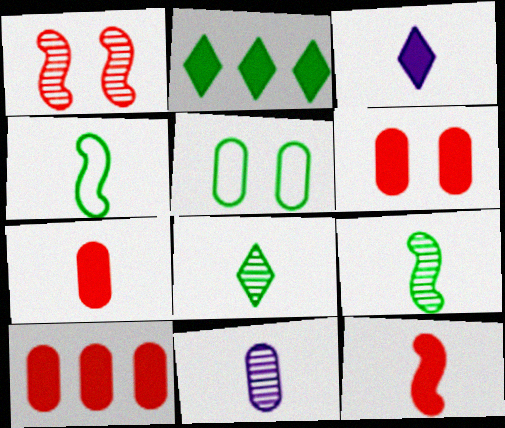[[2, 5, 9], 
[5, 10, 11], 
[6, 7, 10]]